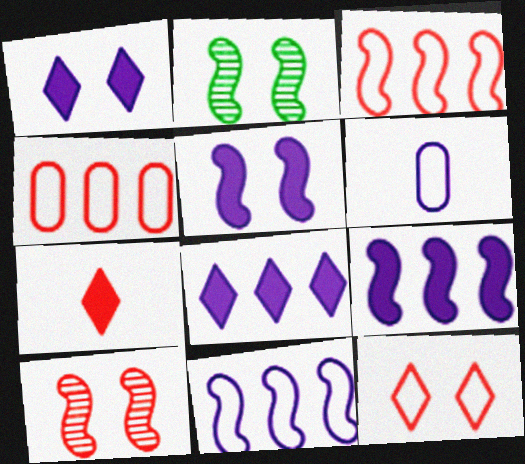[[4, 7, 10]]